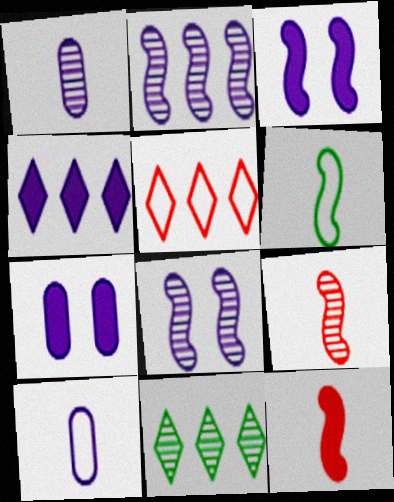[[4, 5, 11], 
[4, 8, 10]]